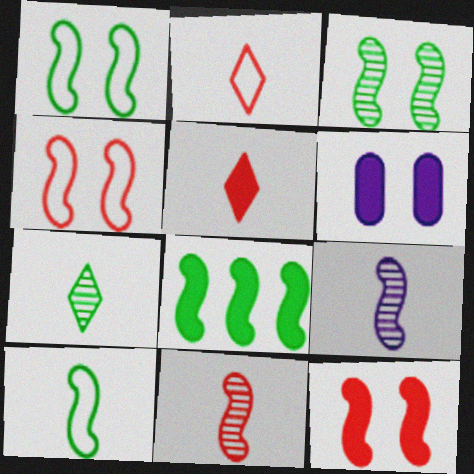[[3, 8, 10], 
[4, 8, 9], 
[5, 6, 8]]